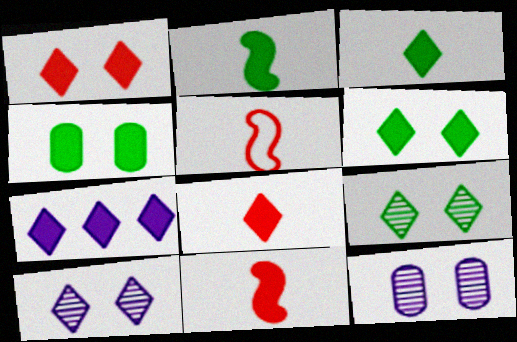[[1, 3, 7], 
[4, 7, 11], 
[6, 7, 8]]